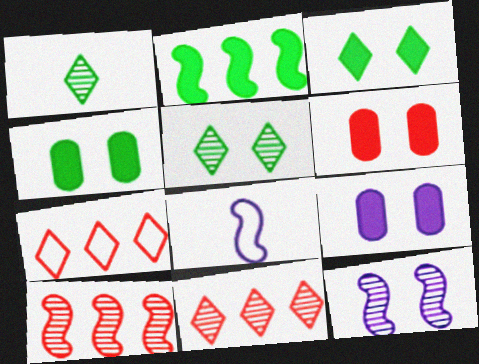[[4, 6, 9], 
[4, 8, 11]]